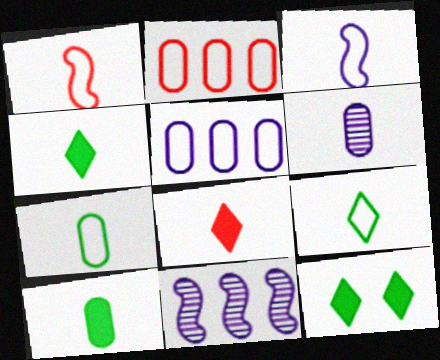[[1, 4, 6]]